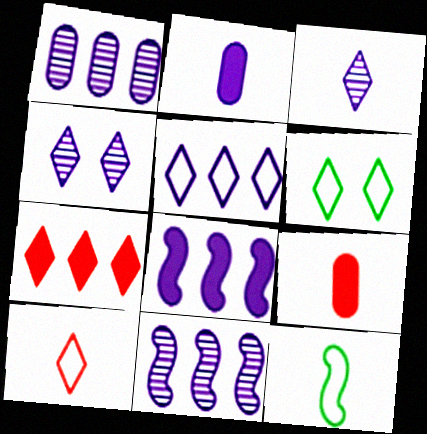[[1, 5, 8], 
[3, 6, 7], 
[3, 9, 12], 
[5, 6, 10], 
[6, 9, 11]]